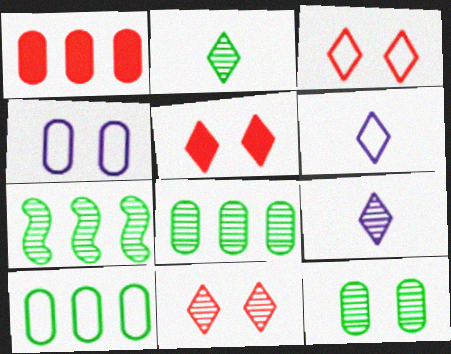[[2, 7, 12], 
[3, 5, 11]]